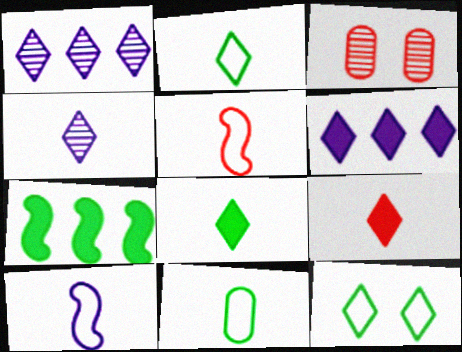[[1, 9, 12], 
[2, 4, 9]]